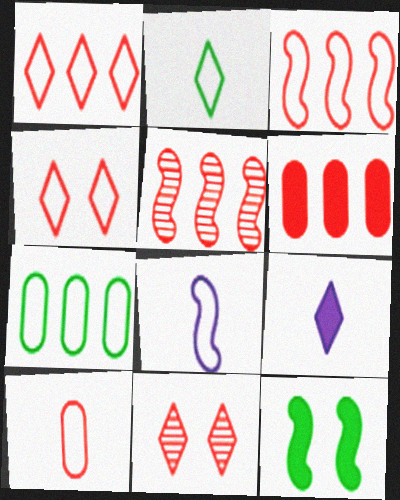[[1, 5, 6], 
[2, 8, 10], 
[3, 4, 10], 
[4, 7, 8], 
[5, 8, 12], 
[6, 9, 12]]